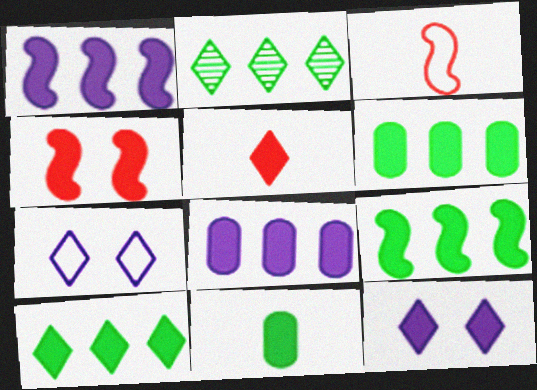[[2, 5, 7], 
[5, 10, 12], 
[6, 9, 10]]